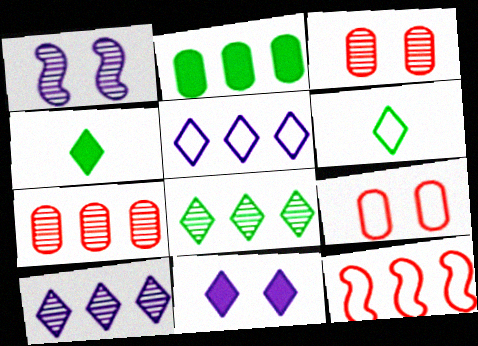[[2, 10, 12]]